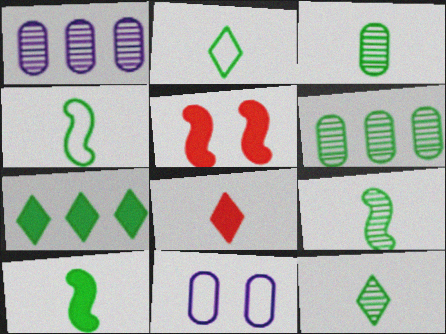[[1, 2, 5], 
[2, 3, 10], 
[3, 9, 12], 
[4, 9, 10]]